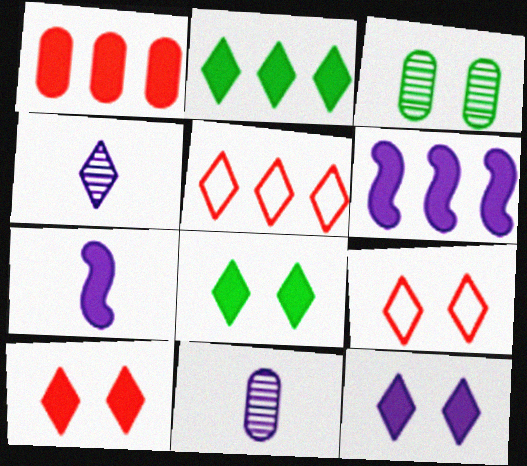[[1, 2, 6], 
[1, 7, 8], 
[2, 4, 9], 
[3, 5, 7], 
[4, 5, 8], 
[8, 10, 12]]